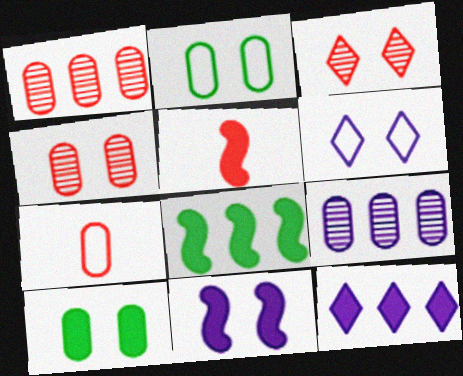[[2, 3, 11], 
[5, 8, 11], 
[5, 10, 12], 
[7, 9, 10]]